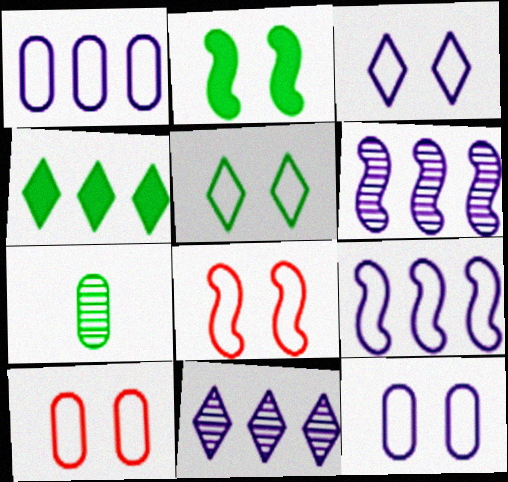[[5, 8, 12]]